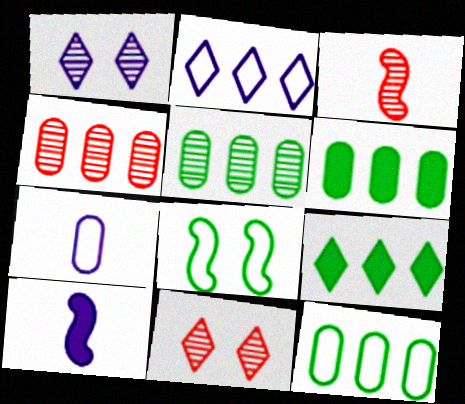[[1, 3, 5], 
[3, 4, 11], 
[5, 6, 12], 
[10, 11, 12]]